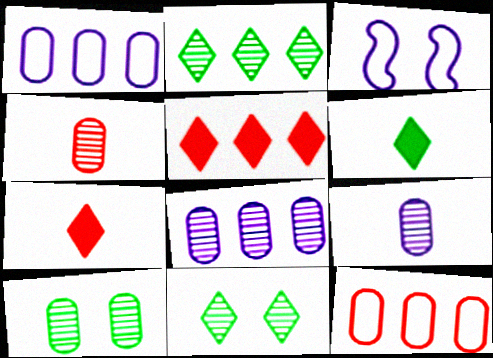[[4, 8, 10]]